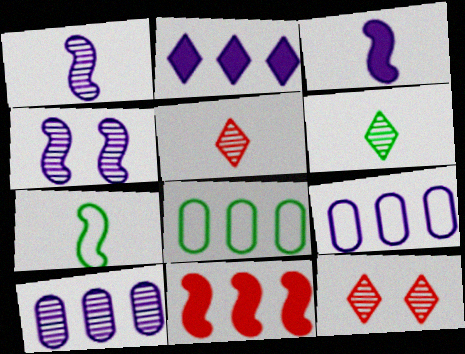[[3, 8, 12], 
[4, 7, 11]]